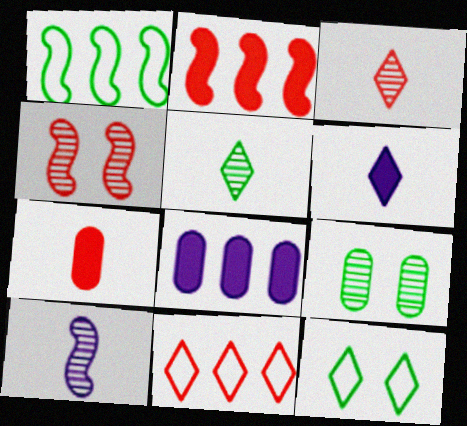[[4, 7, 11]]